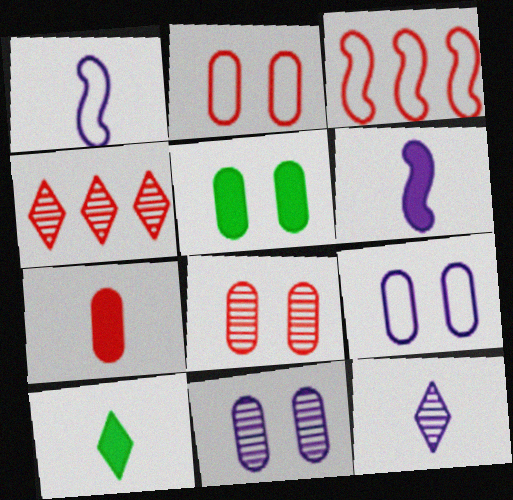[[1, 4, 5], 
[2, 5, 11], 
[3, 5, 12], 
[3, 10, 11], 
[5, 8, 9], 
[6, 7, 10]]